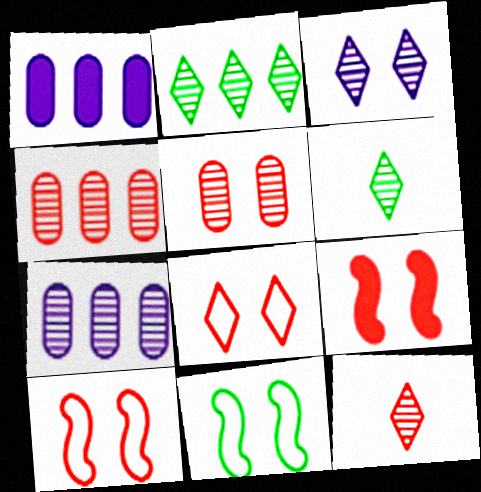[[1, 6, 10], 
[1, 11, 12], 
[2, 3, 12], 
[5, 8, 9]]